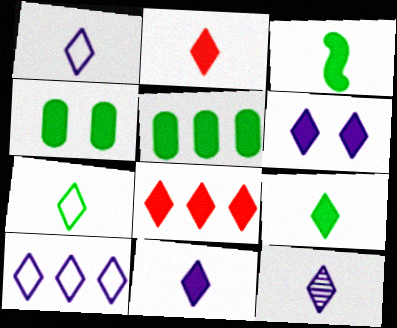[[1, 11, 12], 
[2, 7, 12], 
[2, 9, 11], 
[6, 8, 9], 
[6, 10, 12]]